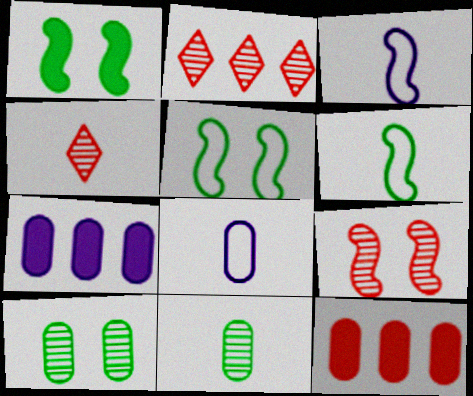[[1, 2, 8], 
[4, 5, 7], 
[8, 10, 12]]